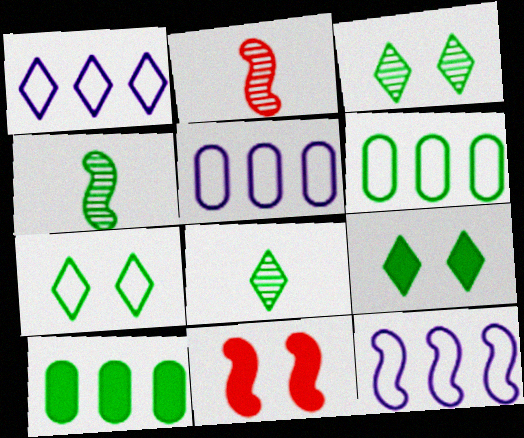[[1, 5, 12], 
[2, 5, 9], 
[3, 7, 9], 
[4, 6, 9], 
[4, 7, 10], 
[4, 11, 12], 
[5, 8, 11]]